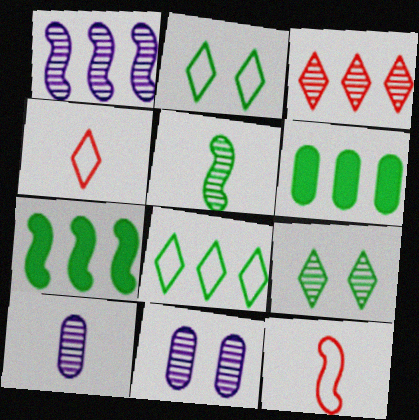[[2, 5, 6], 
[3, 5, 11], 
[4, 7, 11]]